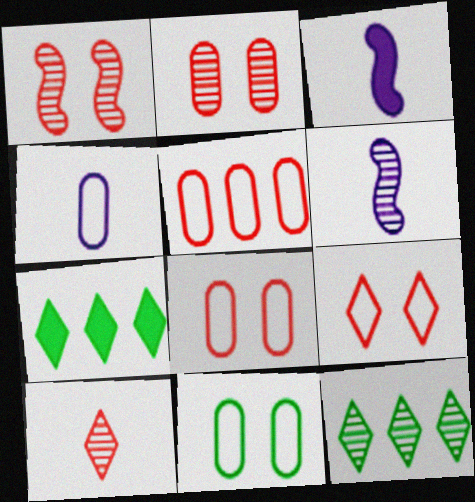[[1, 4, 7], 
[2, 6, 12], 
[3, 8, 12], 
[4, 5, 11], 
[6, 7, 8]]